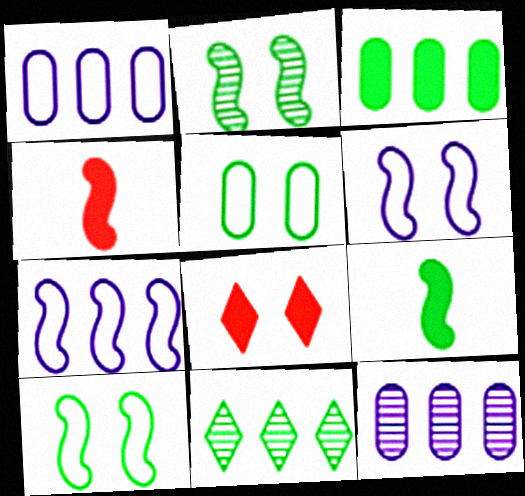[[2, 4, 7], 
[5, 9, 11]]